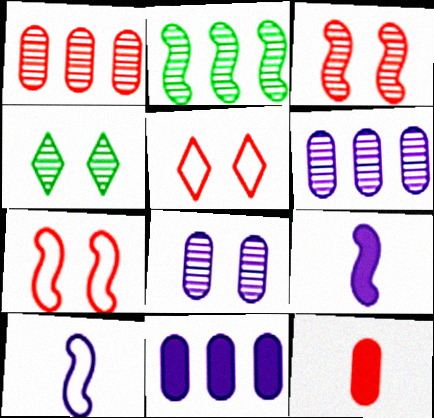[[2, 7, 9], 
[3, 4, 8]]